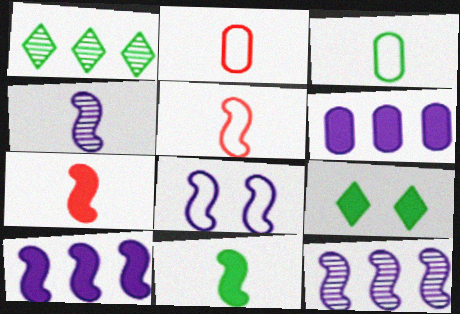[[2, 9, 12], 
[4, 5, 11], 
[4, 8, 10], 
[6, 7, 9]]